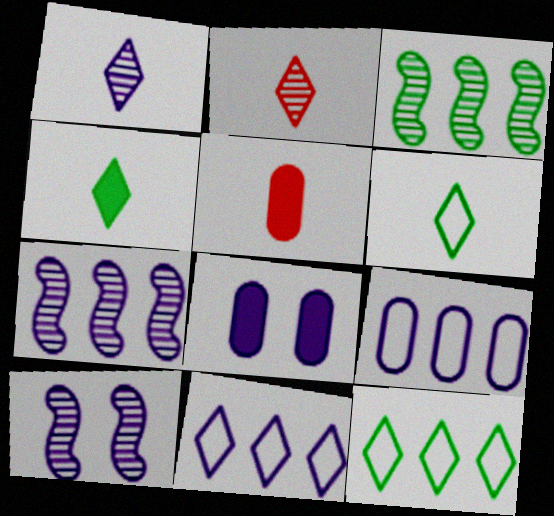[[5, 10, 12]]